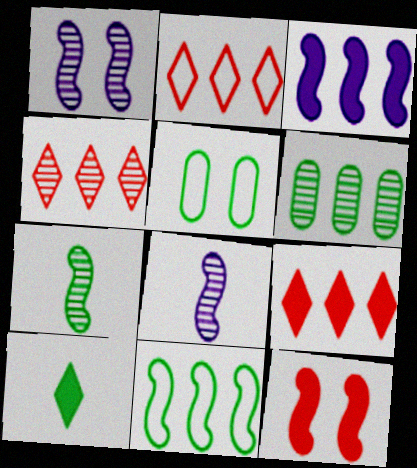[[2, 3, 6], 
[2, 4, 9], 
[5, 8, 9], 
[8, 11, 12]]